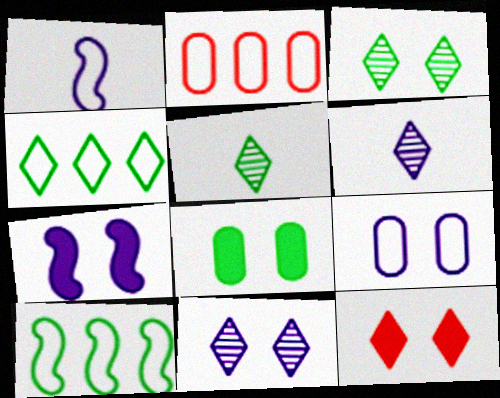[[2, 5, 7], 
[4, 6, 12], 
[5, 8, 10], 
[7, 8, 12], 
[7, 9, 11]]